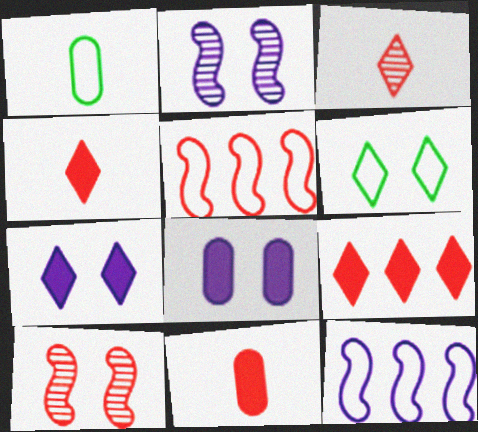[[1, 2, 9], 
[6, 8, 10]]